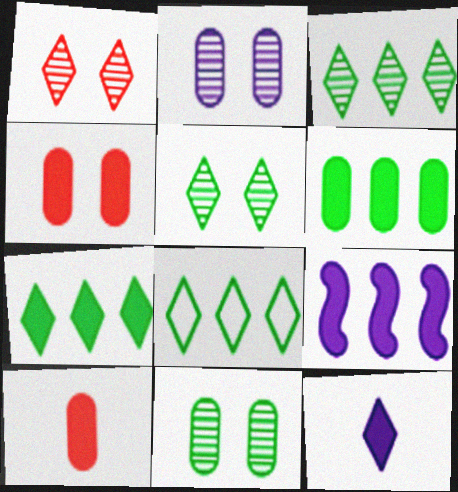[[1, 8, 12], 
[3, 7, 8]]